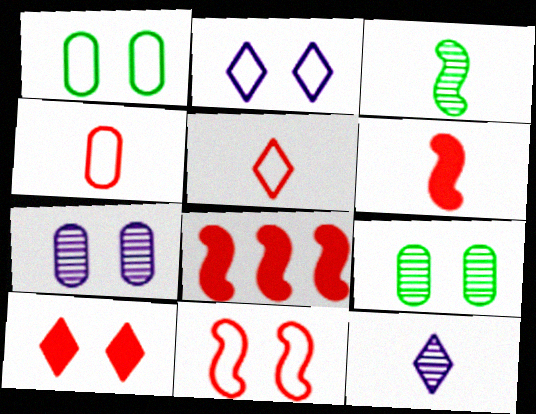[[1, 2, 11], 
[1, 8, 12]]